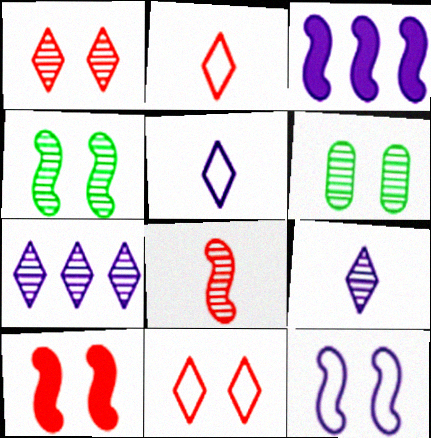[[2, 3, 6], 
[4, 10, 12], 
[6, 7, 8]]